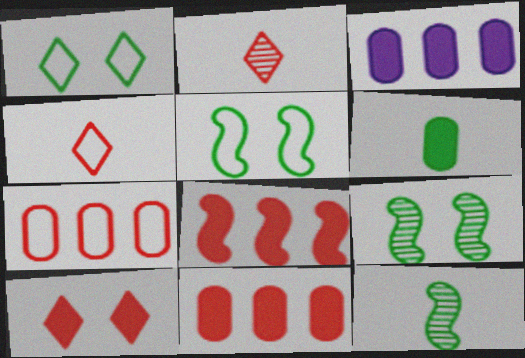[[2, 3, 5], 
[3, 4, 9]]